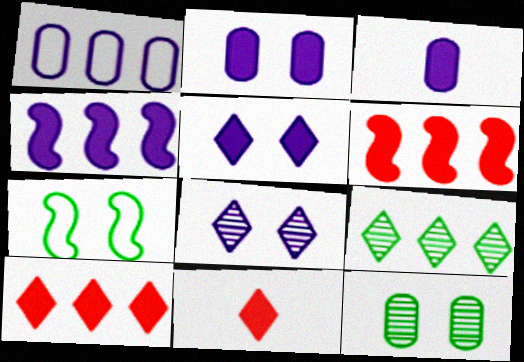[[1, 6, 9], 
[3, 4, 5]]